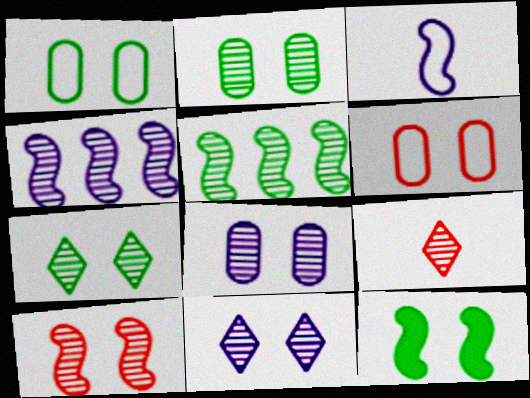[[1, 7, 12], 
[2, 4, 9], 
[2, 10, 11], 
[5, 8, 9], 
[6, 11, 12], 
[7, 8, 10]]